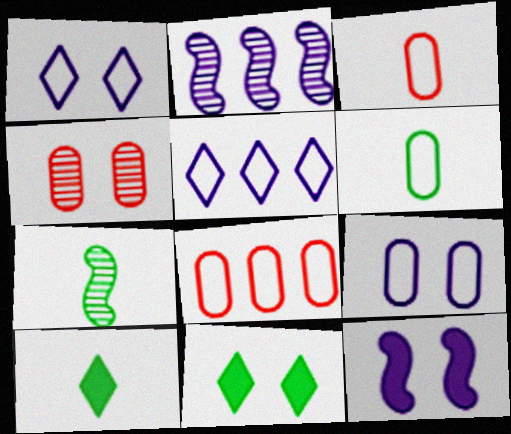[[2, 3, 11], 
[6, 7, 10], 
[6, 8, 9]]